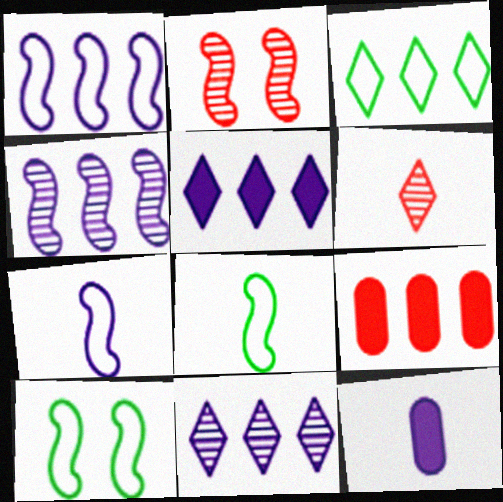[[2, 3, 12], 
[3, 4, 9], 
[6, 8, 12]]